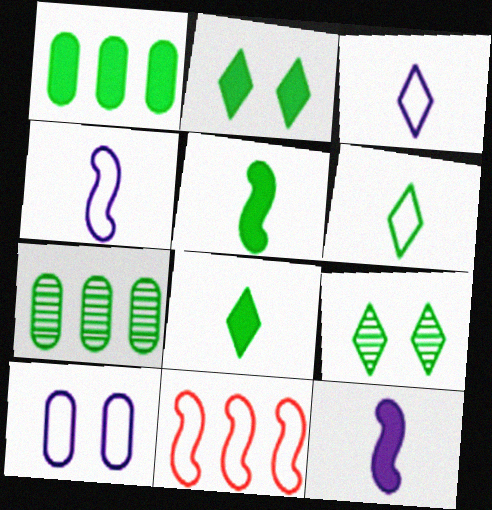[[1, 2, 5], 
[6, 10, 11]]